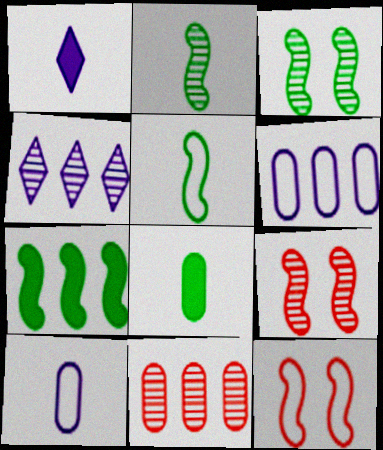[[3, 5, 7], 
[4, 8, 12]]